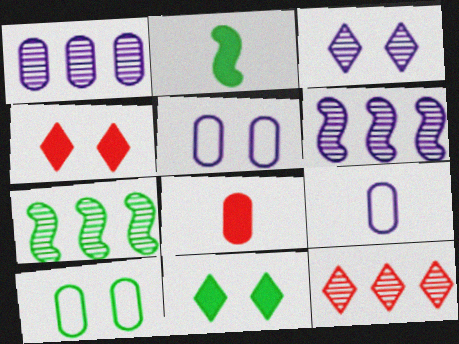[[1, 7, 12], 
[1, 8, 10], 
[2, 5, 12], 
[4, 7, 9]]